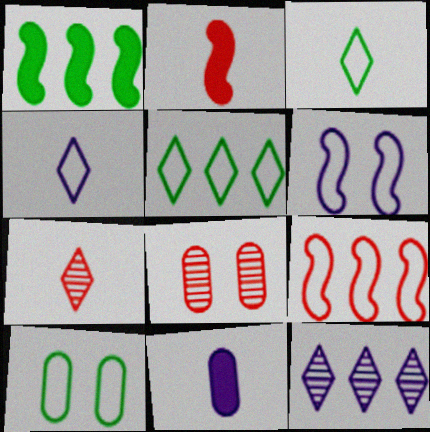[[1, 4, 8], 
[2, 10, 12], 
[4, 9, 10], 
[6, 11, 12]]